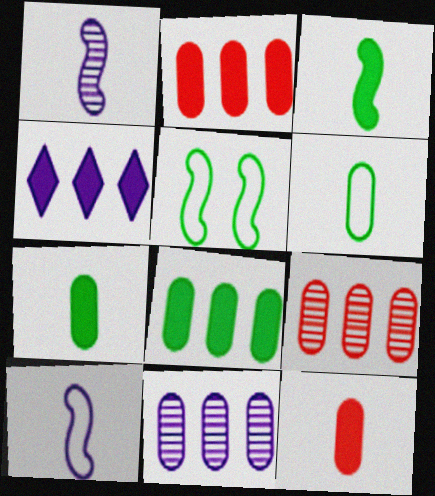[]